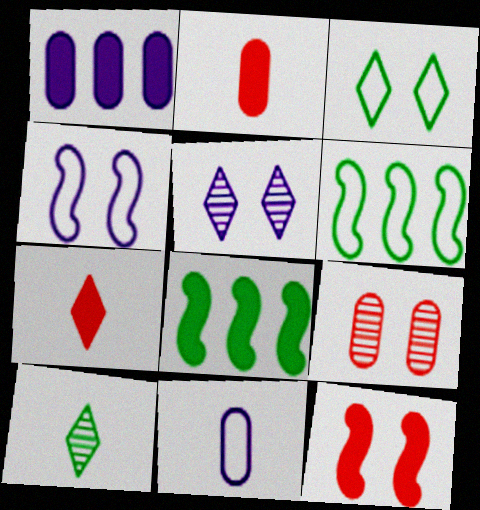[[2, 5, 6]]